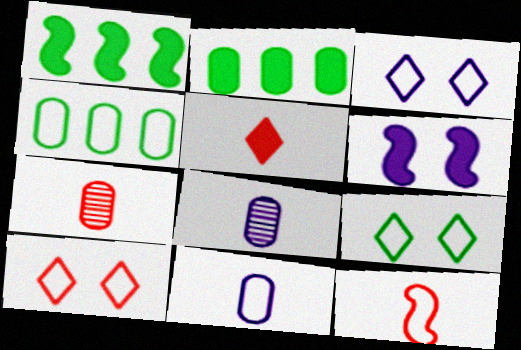[[1, 3, 7], 
[1, 8, 10], 
[2, 5, 6], 
[3, 4, 12], 
[3, 9, 10], 
[5, 7, 12]]